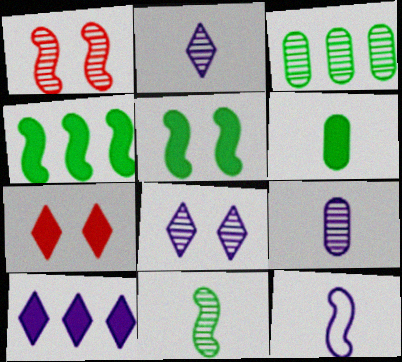[[1, 2, 3], 
[1, 4, 12], 
[3, 7, 12]]